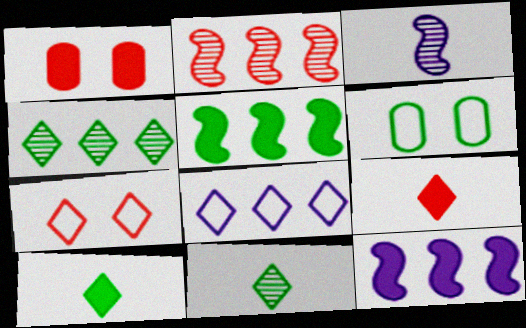[[1, 10, 12], 
[5, 6, 11]]